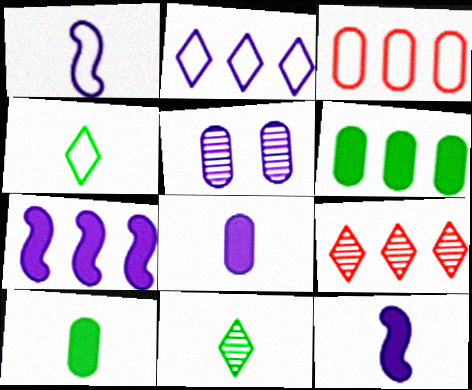[[2, 5, 12], 
[3, 5, 10]]